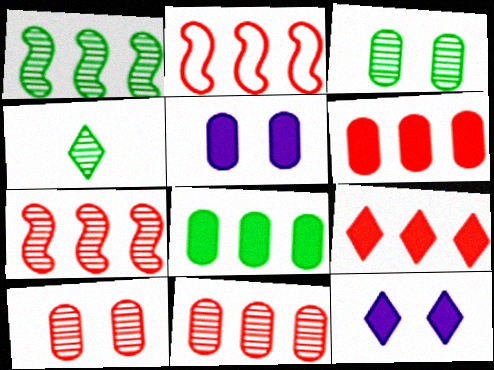[[1, 3, 4], 
[2, 4, 5], 
[2, 9, 11]]